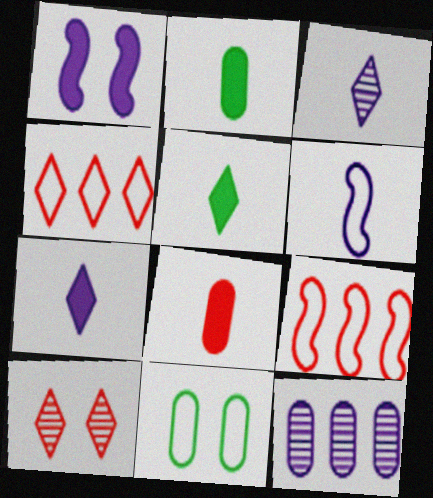[[1, 10, 11], 
[4, 6, 11], 
[8, 9, 10], 
[8, 11, 12]]